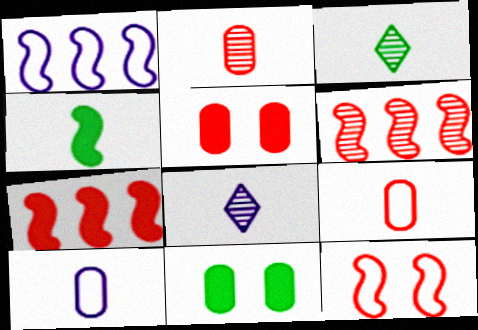[[1, 3, 5], 
[4, 8, 9]]